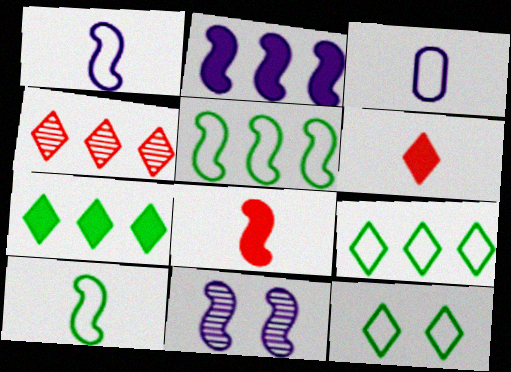[[1, 2, 11], 
[5, 8, 11]]